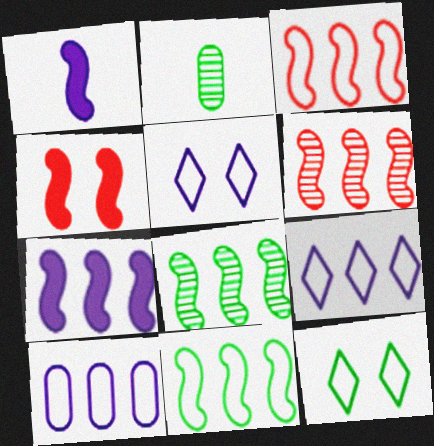[[2, 4, 9], 
[3, 7, 8], 
[6, 7, 11]]